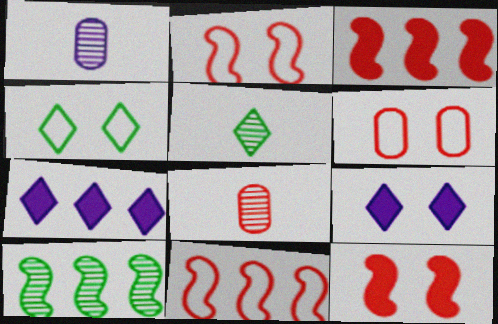[[1, 3, 4]]